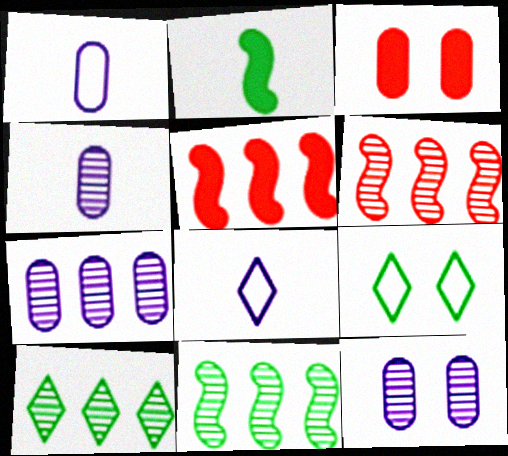[[3, 8, 11], 
[4, 5, 9], 
[4, 7, 12], 
[6, 7, 10]]